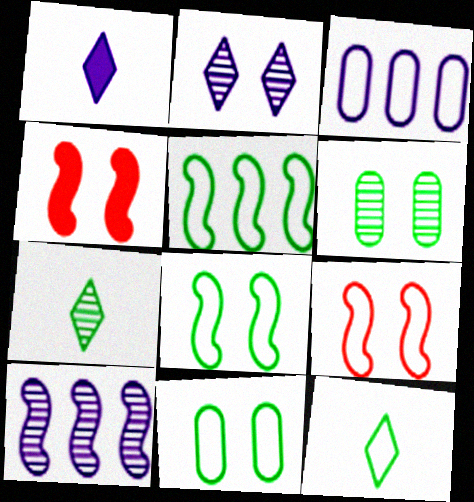[[2, 4, 11], 
[3, 4, 7], 
[3, 9, 12], 
[5, 11, 12]]